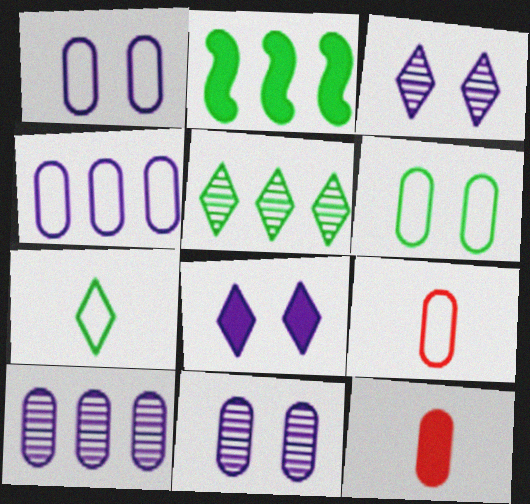[[2, 3, 9], 
[2, 8, 12], 
[4, 6, 9], 
[6, 10, 12]]